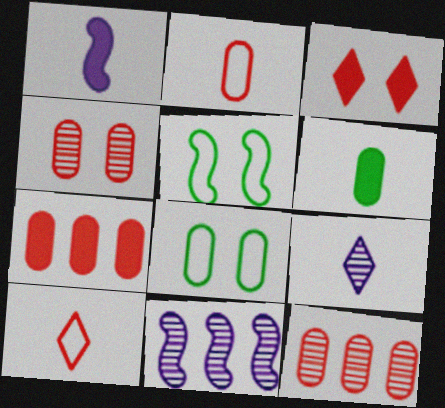[[2, 4, 7], 
[5, 7, 9]]